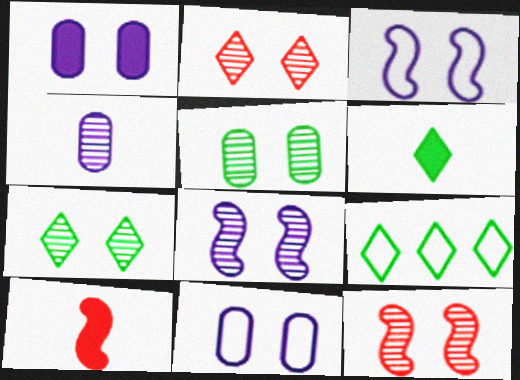[[2, 5, 8], 
[6, 7, 9]]